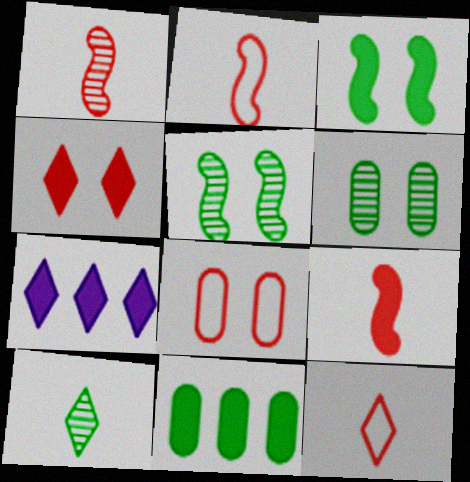[[1, 2, 9], 
[2, 6, 7]]